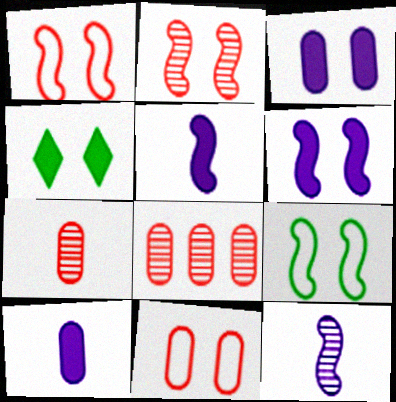[[2, 6, 9]]